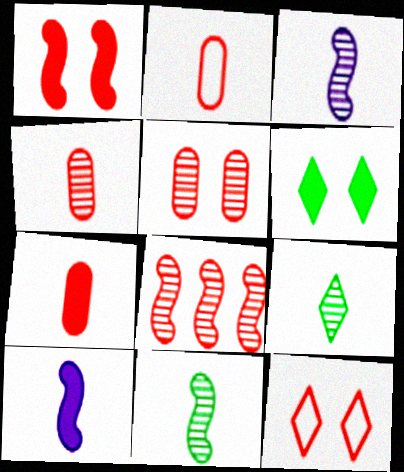[[1, 5, 12], 
[2, 4, 7], 
[2, 9, 10], 
[3, 4, 9], 
[7, 8, 12]]